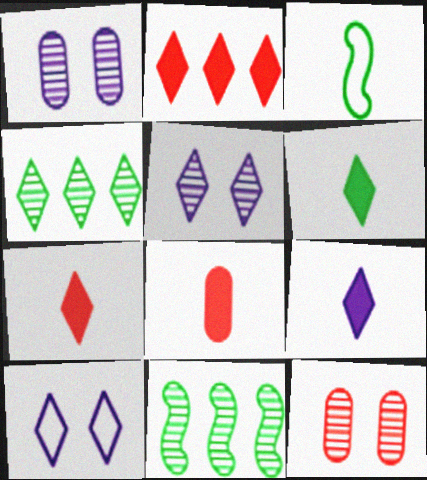[[1, 2, 3], 
[4, 7, 10], 
[6, 7, 9], 
[8, 10, 11]]